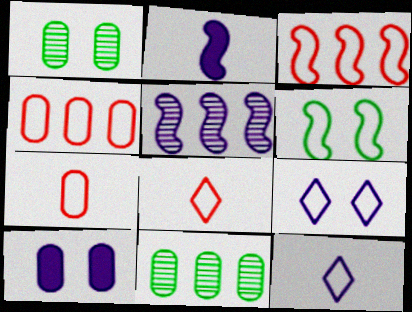[[4, 6, 12], 
[5, 10, 12], 
[7, 10, 11]]